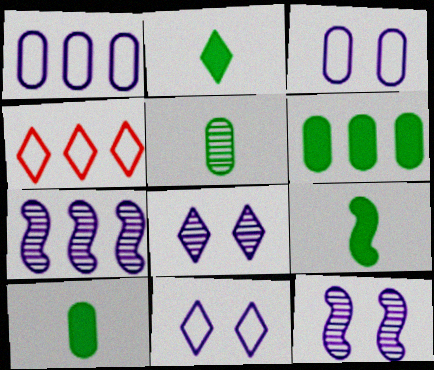[[2, 4, 8], 
[2, 9, 10], 
[4, 6, 7], 
[4, 10, 12]]